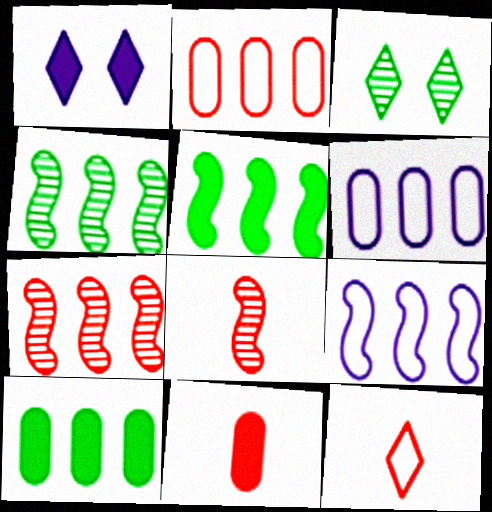[[1, 5, 11], 
[3, 9, 11], 
[5, 7, 9], 
[8, 11, 12]]